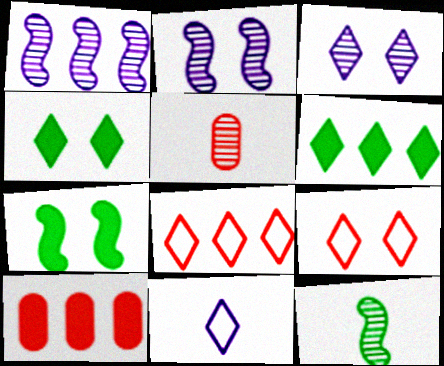[[3, 4, 9]]